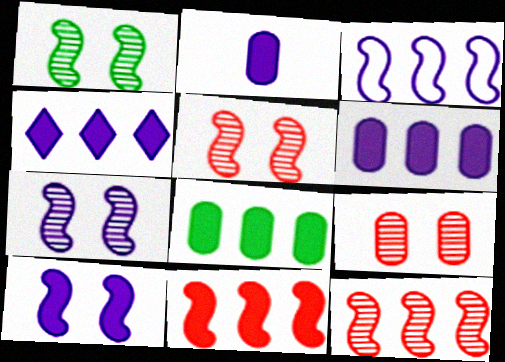[[1, 5, 7], 
[2, 4, 10], 
[4, 8, 11]]